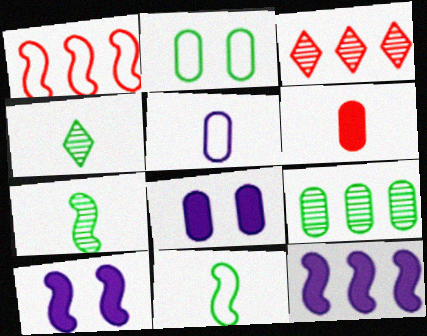[[1, 4, 8], 
[1, 7, 10], 
[3, 8, 11]]